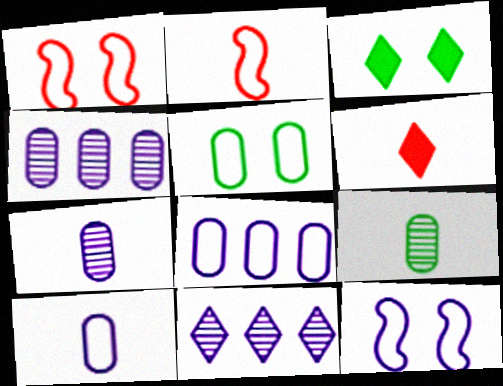[[2, 3, 4]]